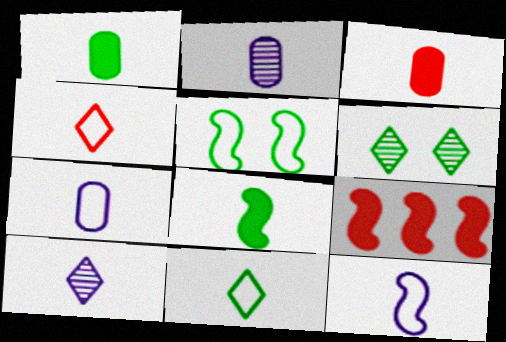[[2, 4, 8], 
[6, 7, 9]]